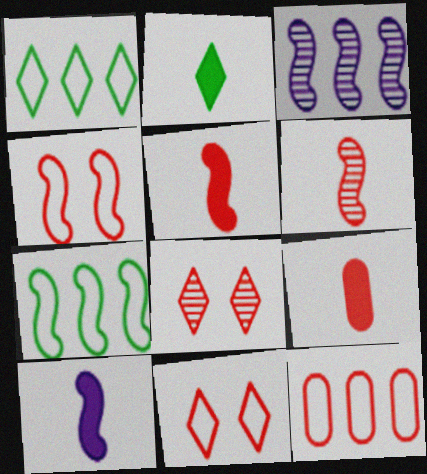[[2, 9, 10], 
[5, 8, 12]]